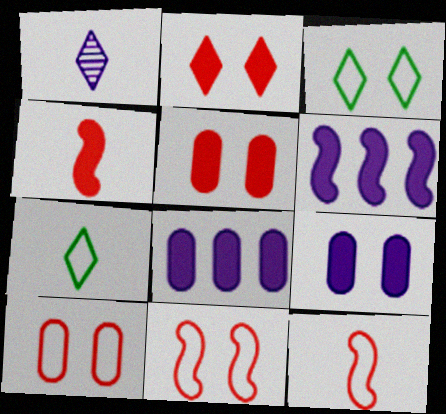[]